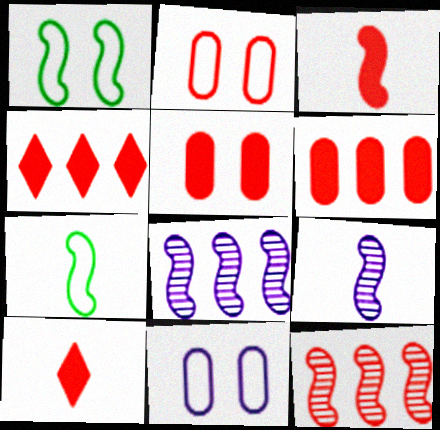[[1, 3, 8], 
[2, 10, 12], 
[3, 4, 5], 
[3, 7, 9]]